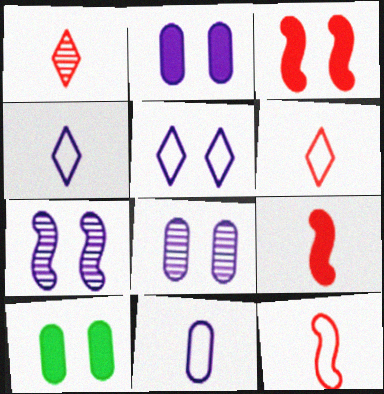[[2, 5, 7]]